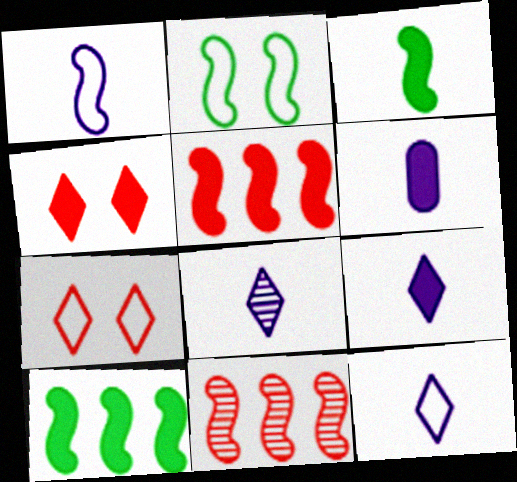[[1, 6, 8], 
[4, 6, 10], 
[8, 9, 12]]